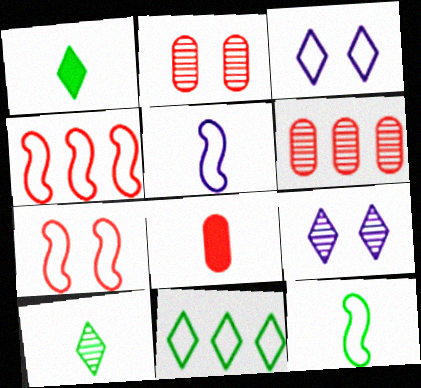[[5, 8, 10]]